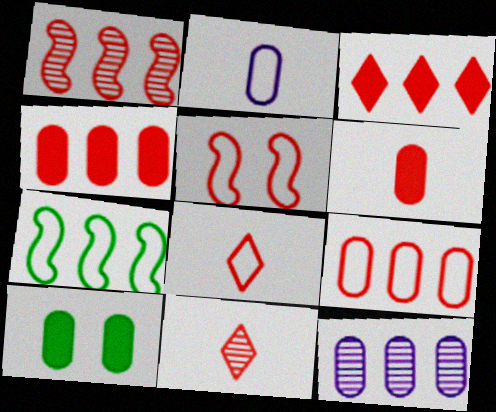[[1, 3, 9], 
[3, 7, 12], 
[4, 5, 11], 
[5, 8, 9]]